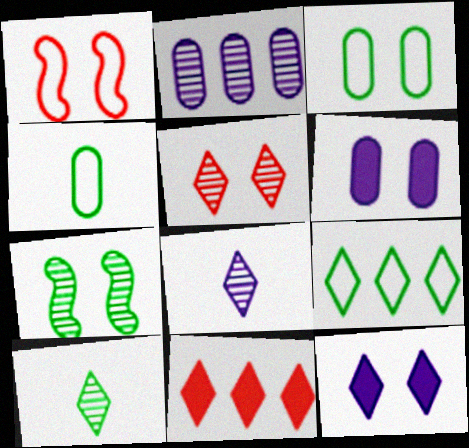[]